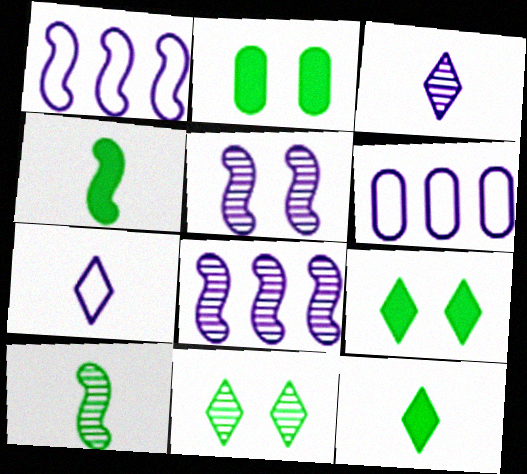[]